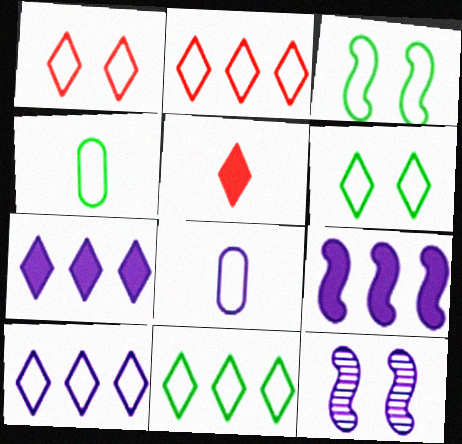[[2, 3, 8], 
[2, 10, 11], 
[3, 4, 11], 
[7, 8, 12]]